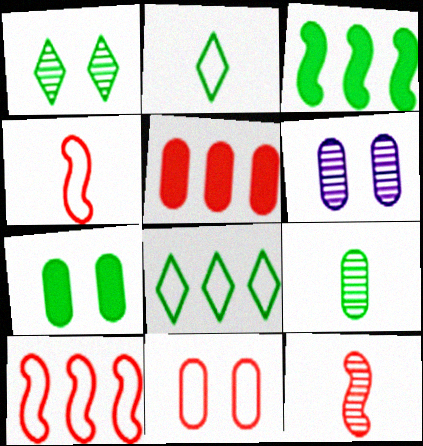[[6, 7, 11]]